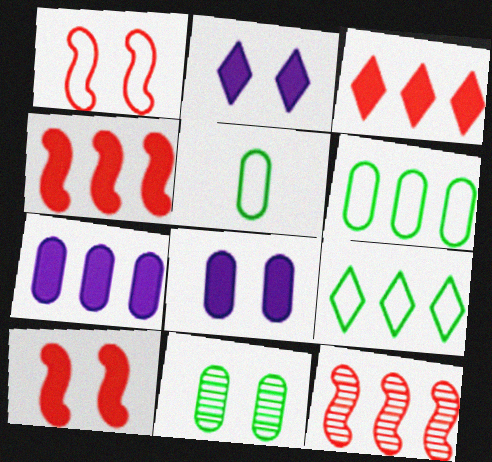[[1, 2, 11], 
[2, 5, 12], 
[7, 9, 12]]